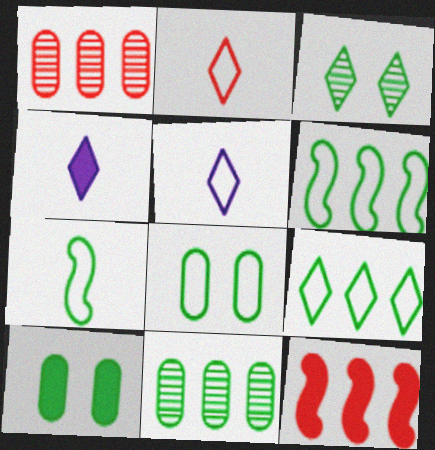[[4, 10, 12], 
[7, 8, 9]]